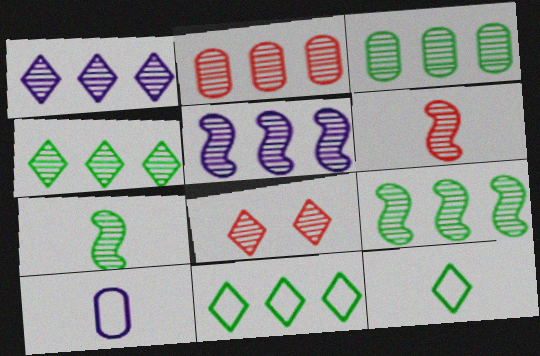[[1, 2, 9], 
[2, 4, 5], 
[2, 6, 8], 
[3, 4, 9]]